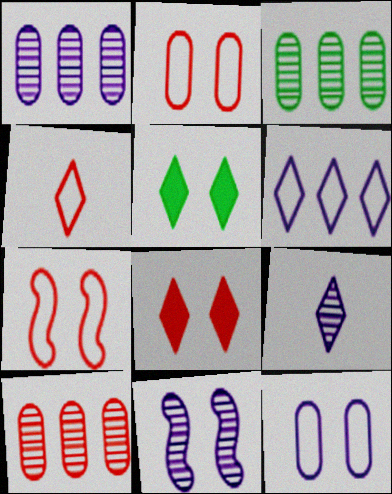[[1, 3, 10], 
[1, 9, 11], 
[2, 5, 11]]